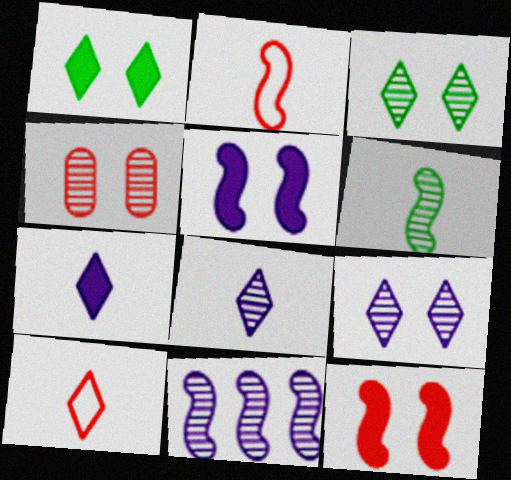[]